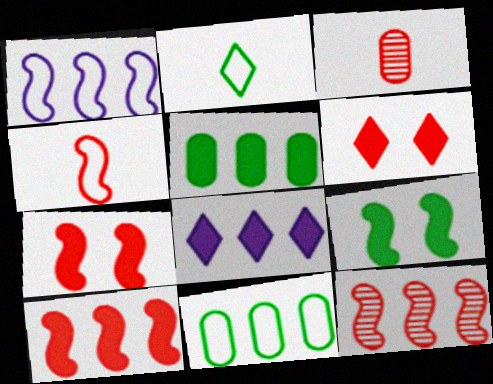[[4, 7, 12], 
[5, 8, 10], 
[8, 11, 12]]